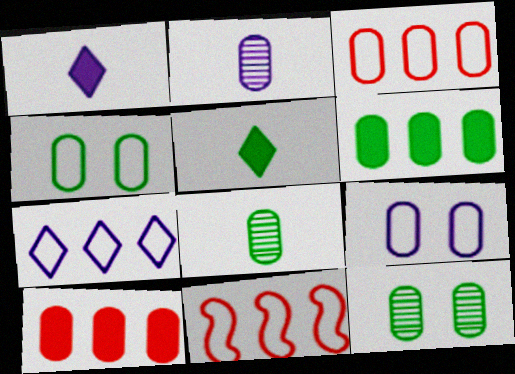[[1, 11, 12], 
[2, 4, 10], 
[4, 6, 8], 
[8, 9, 10]]